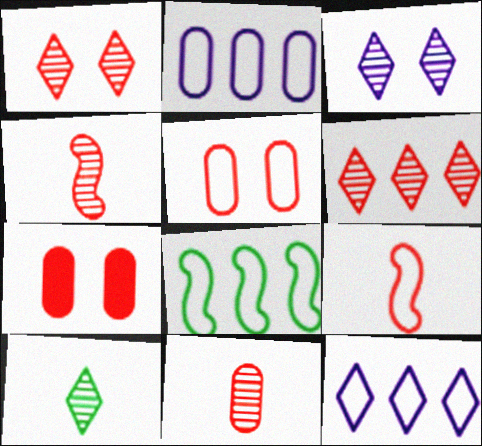[[3, 6, 10], 
[6, 7, 9]]